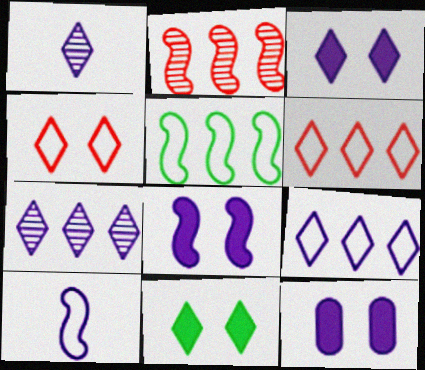[[1, 3, 9], 
[1, 6, 11], 
[3, 8, 12], 
[7, 10, 12]]